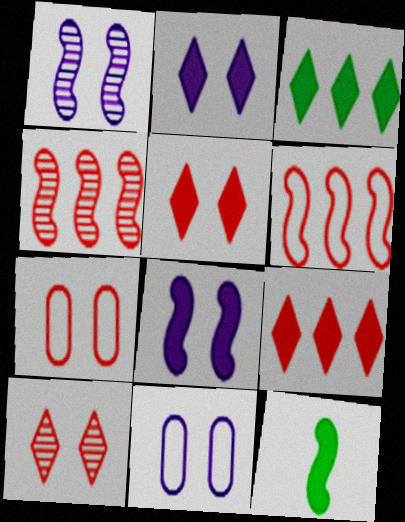[[1, 2, 11], 
[1, 6, 12]]